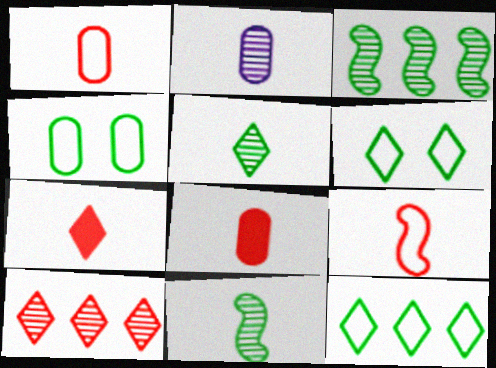[]